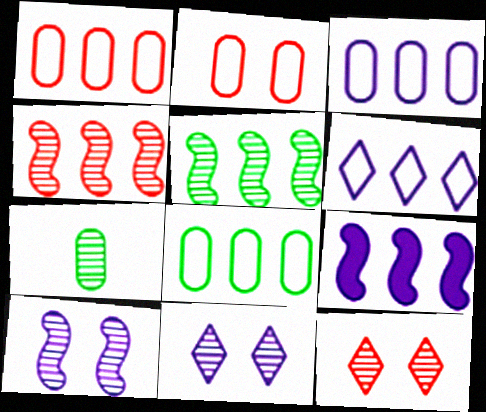[[1, 3, 8], 
[4, 7, 11]]